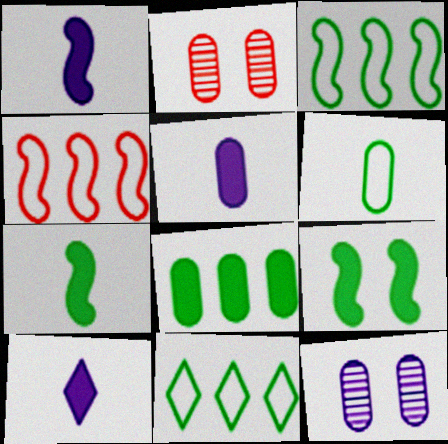[[1, 2, 11], 
[1, 5, 10], 
[2, 3, 10]]